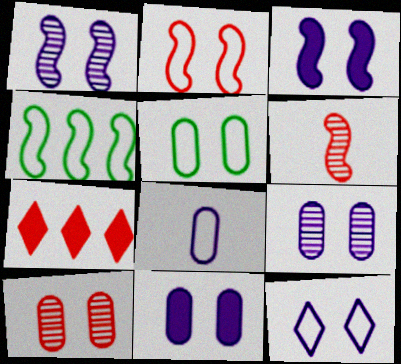[[1, 11, 12], 
[2, 5, 12], 
[3, 4, 6], 
[3, 9, 12], 
[5, 10, 11]]